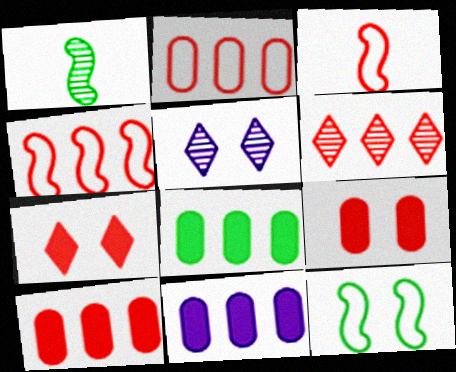[[3, 5, 8], 
[3, 6, 9], 
[4, 6, 10], 
[5, 9, 12], 
[8, 10, 11]]